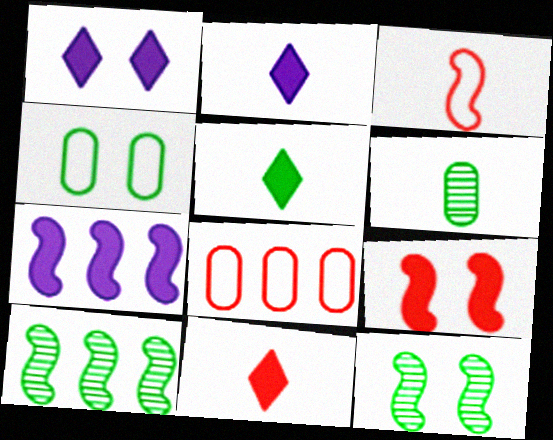[[2, 3, 6], 
[2, 5, 11], 
[2, 8, 12], 
[3, 7, 12], 
[4, 5, 10]]